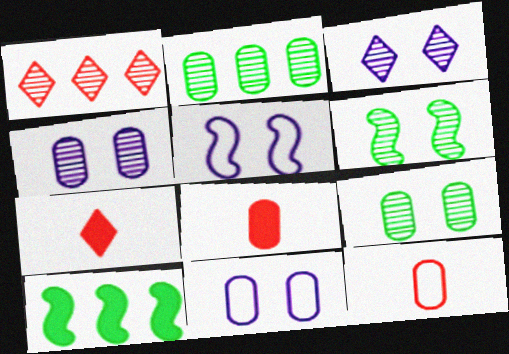[[2, 5, 7], 
[2, 8, 11], 
[3, 10, 12]]